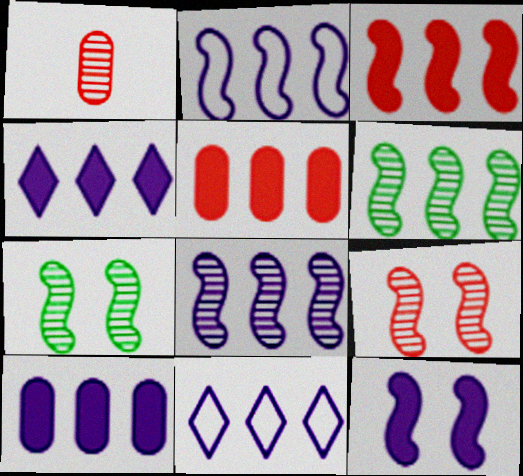[[2, 3, 6], 
[5, 6, 11], 
[8, 10, 11]]